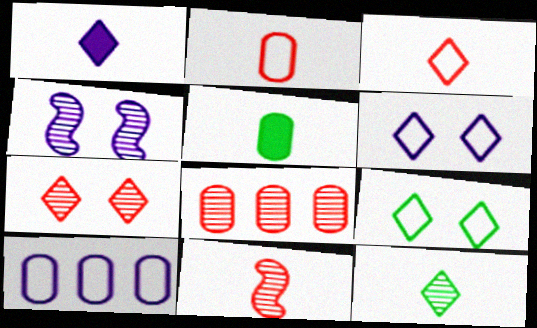[[1, 3, 12], 
[1, 4, 10], 
[4, 8, 12], 
[7, 8, 11]]